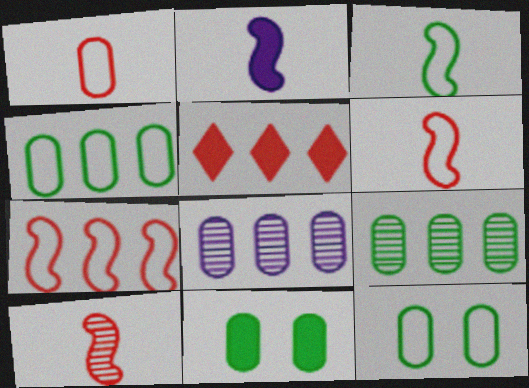[[1, 8, 11], 
[2, 3, 10], 
[2, 5, 11]]